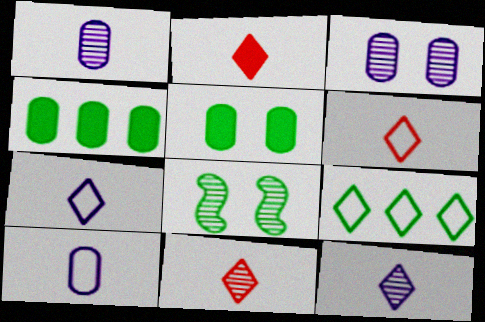[[2, 6, 11]]